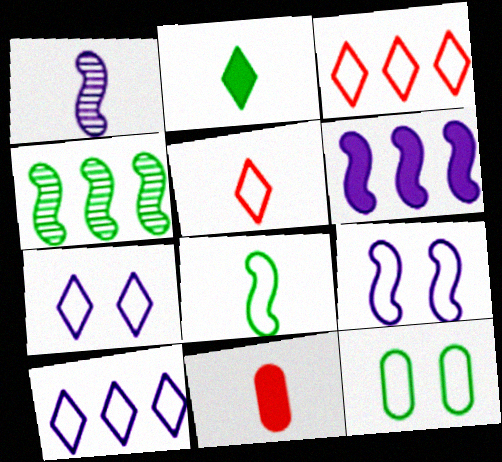[[1, 6, 9], 
[2, 4, 12], 
[4, 7, 11]]